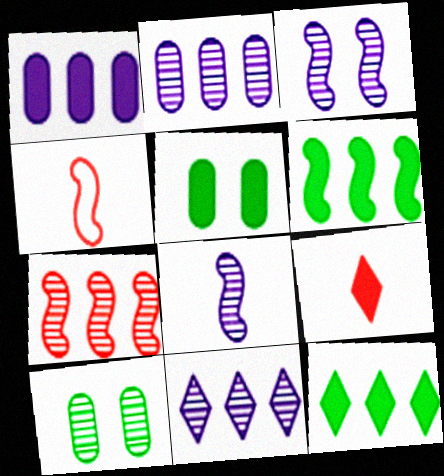[[3, 4, 6], 
[4, 5, 11]]